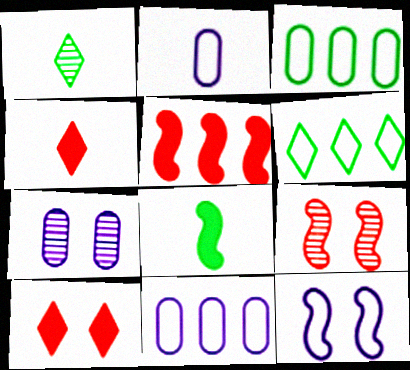[]